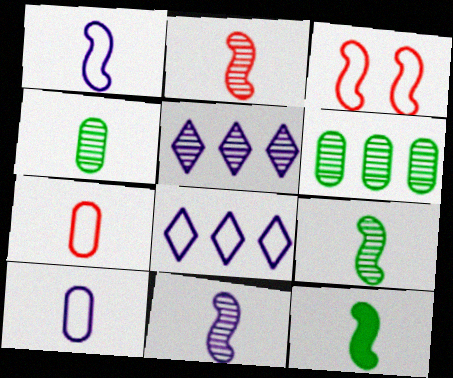[[1, 2, 12], 
[2, 9, 11]]